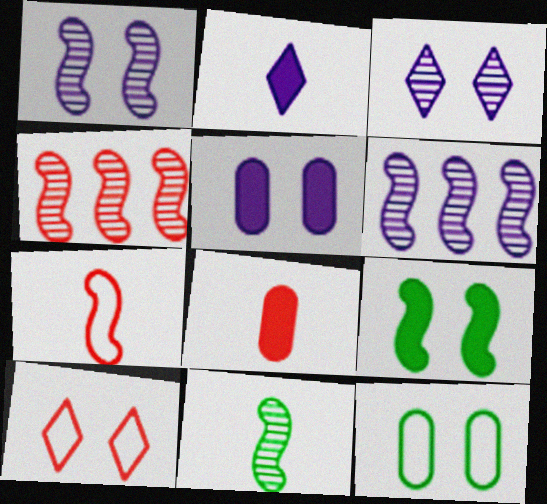[[1, 4, 11], 
[2, 4, 12], 
[4, 8, 10], 
[6, 7, 9]]